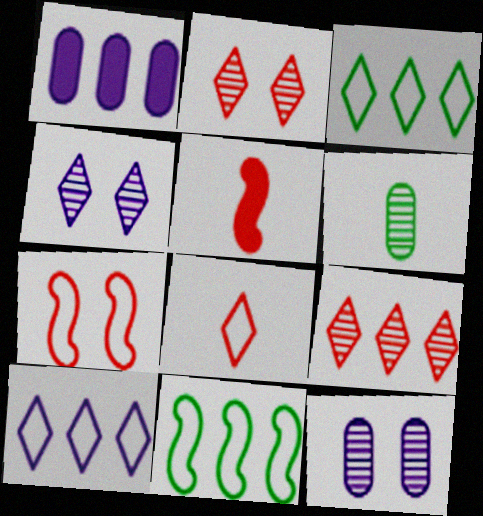[[1, 9, 11], 
[3, 5, 12]]